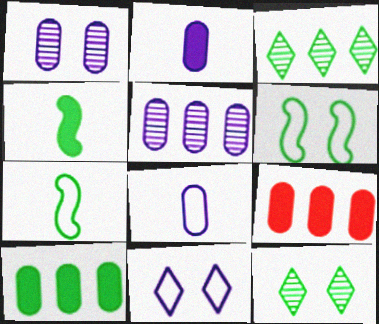[[7, 10, 12]]